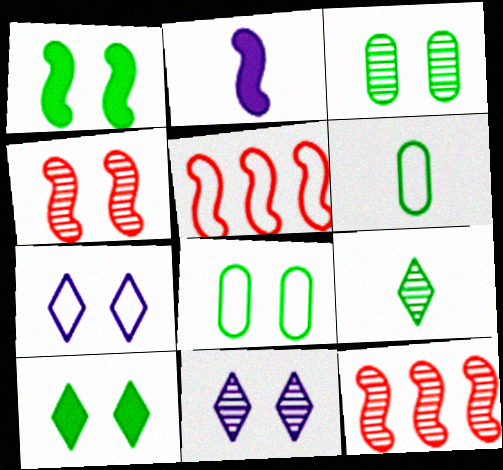[[3, 4, 11], 
[5, 6, 7]]